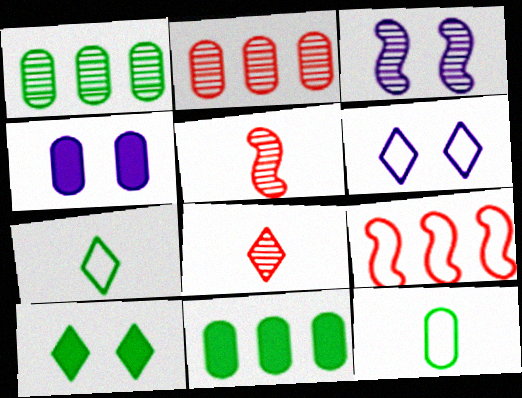[[1, 3, 8], 
[2, 4, 12], 
[3, 4, 6], 
[5, 6, 11], 
[6, 9, 12]]